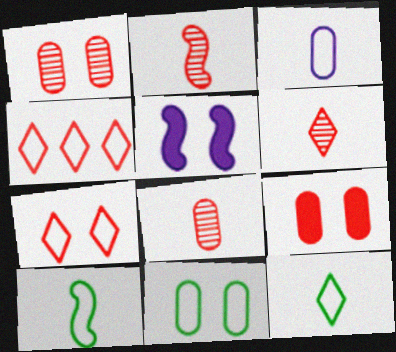[[2, 4, 9], 
[2, 6, 8]]